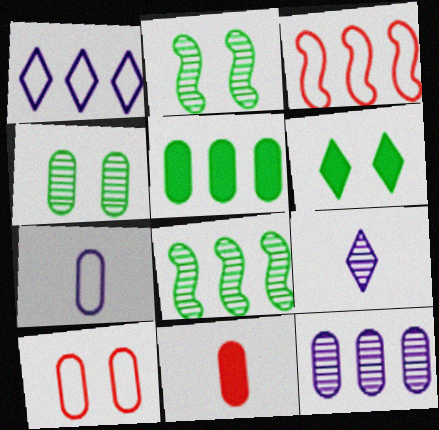[[1, 2, 11]]